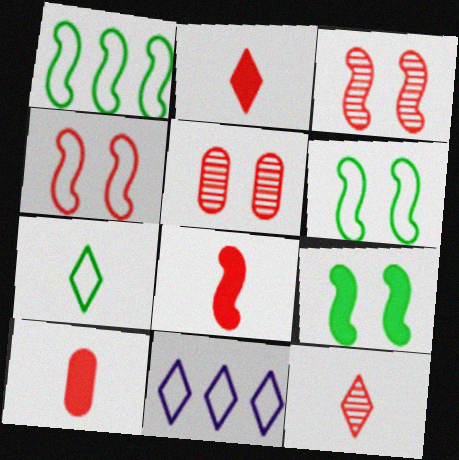[[2, 8, 10]]